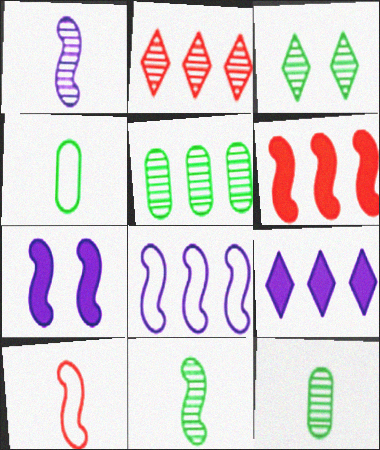[[1, 7, 8], 
[2, 4, 7], 
[3, 5, 11]]